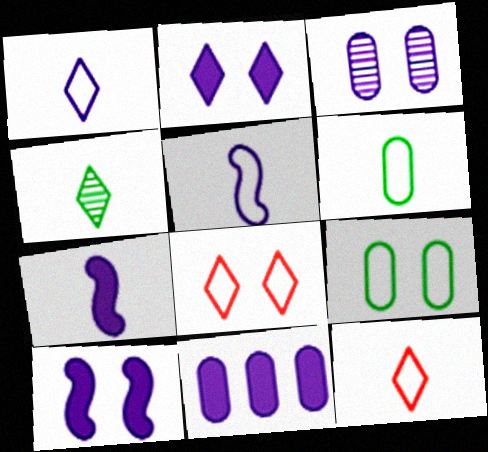[[2, 7, 11], 
[5, 6, 12]]